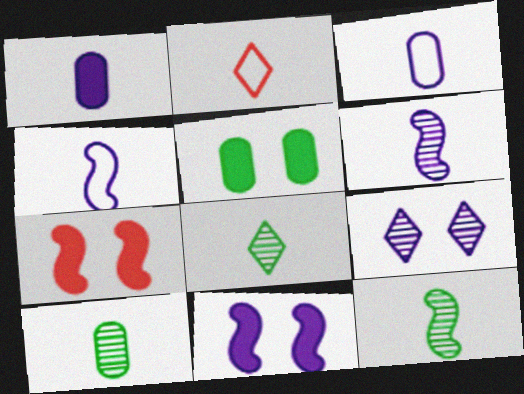[[1, 2, 12], 
[8, 10, 12]]